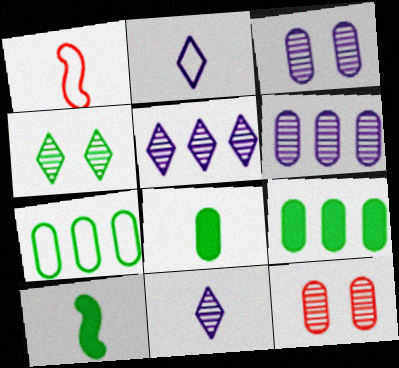[[1, 8, 11], 
[4, 7, 10]]